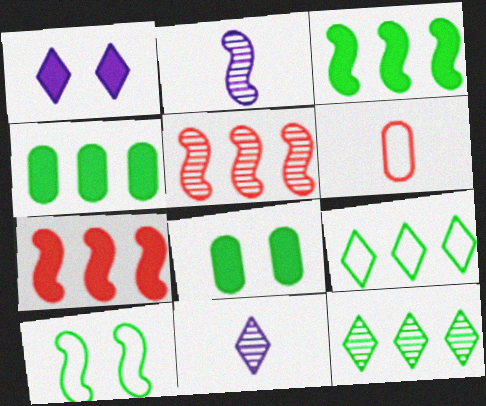[[2, 7, 10]]